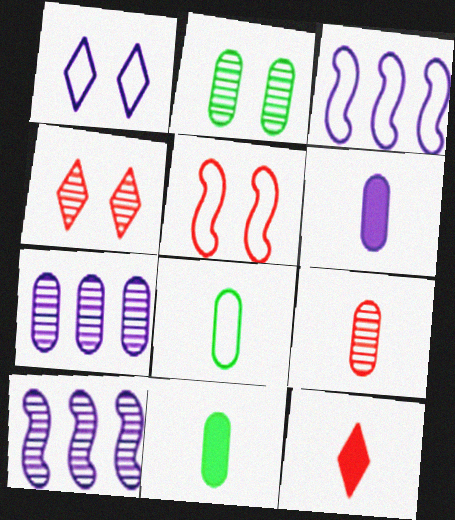[[1, 6, 10], 
[2, 3, 12], 
[2, 7, 9], 
[3, 4, 11], 
[6, 8, 9]]